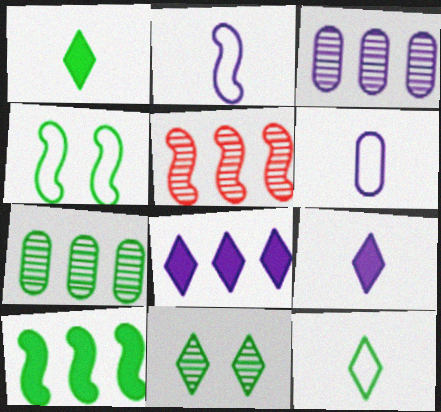[[1, 4, 7]]